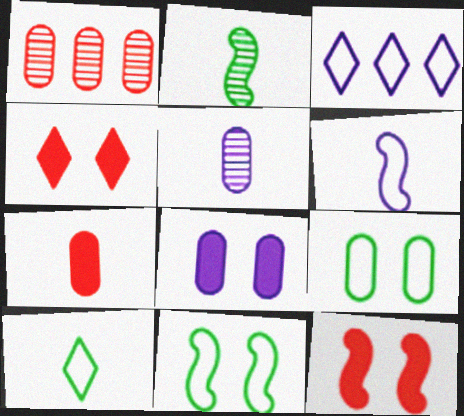[]